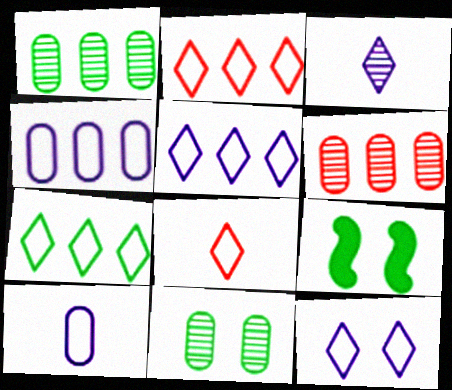[[2, 5, 7], 
[7, 8, 12]]